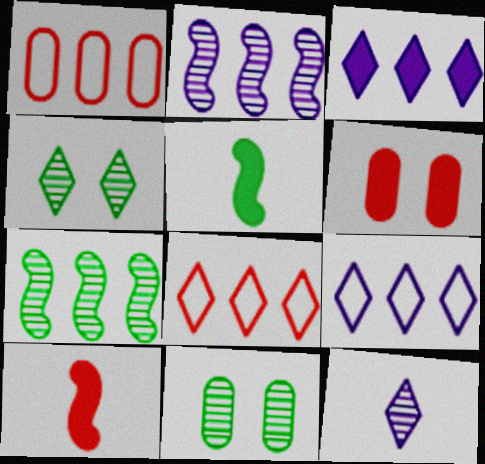[[1, 3, 7], 
[3, 5, 6], 
[9, 10, 11]]